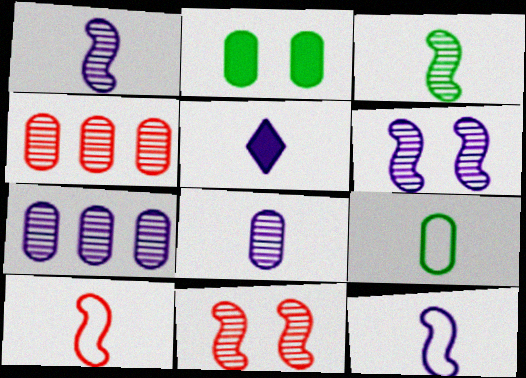[[5, 8, 12]]